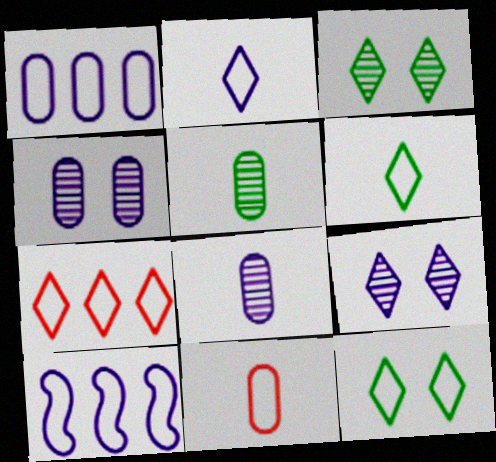[[2, 7, 12], 
[10, 11, 12]]